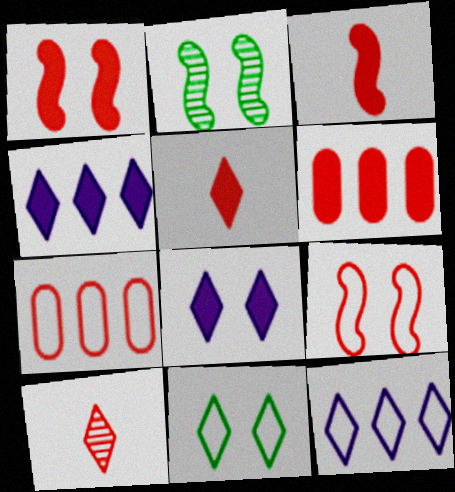[[1, 5, 6], 
[1, 7, 10], 
[4, 10, 11], 
[6, 9, 10]]